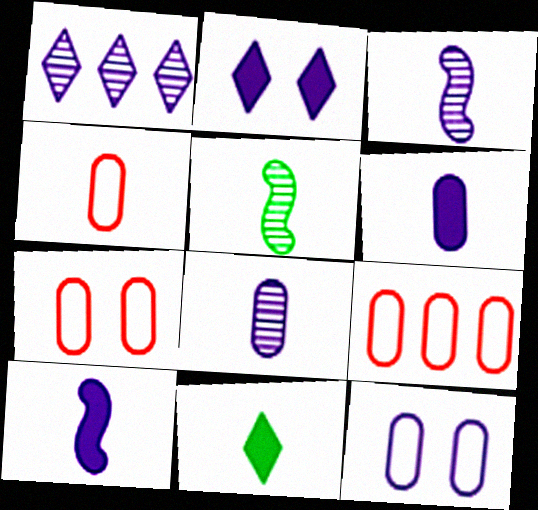[[1, 10, 12], 
[2, 5, 9], 
[3, 4, 11], 
[4, 7, 9]]